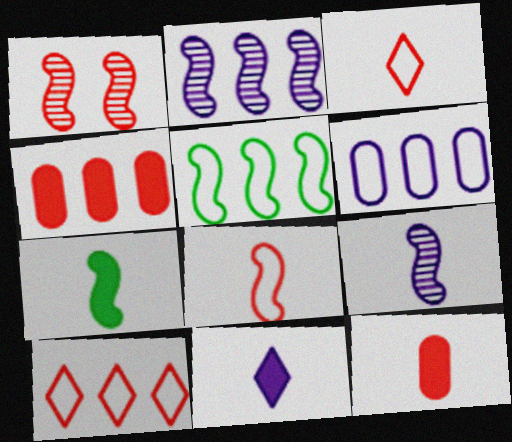[[1, 3, 4], 
[1, 10, 12], 
[5, 6, 10], 
[7, 8, 9], 
[7, 11, 12]]